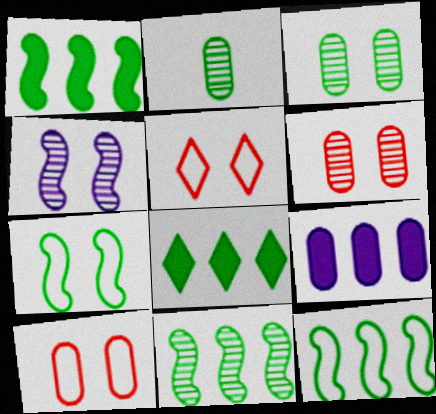[[1, 11, 12], 
[2, 7, 8], 
[2, 9, 10]]